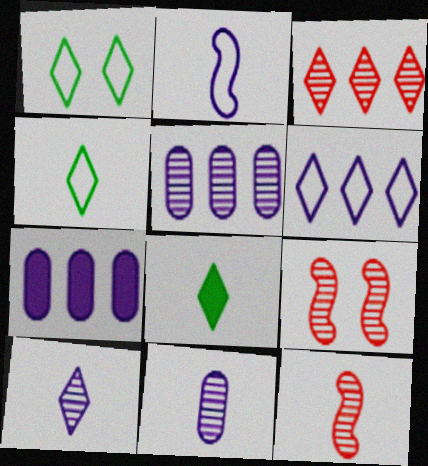[[1, 7, 12], 
[4, 7, 9]]